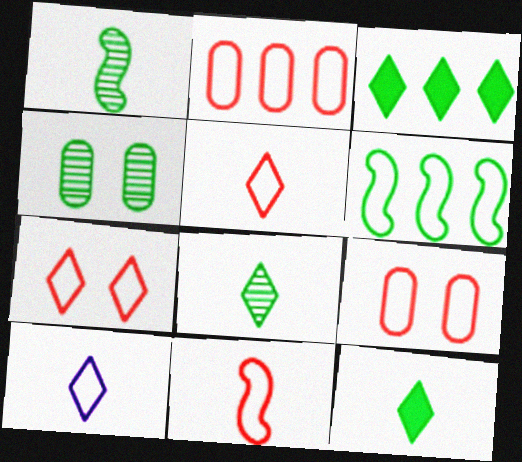[[2, 7, 11], 
[4, 6, 12], 
[6, 9, 10]]